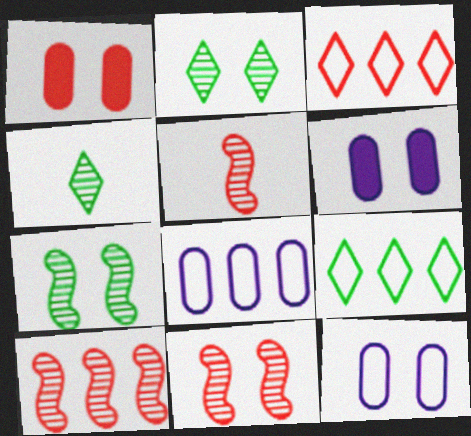[[1, 3, 5], 
[5, 6, 9], 
[5, 10, 11]]